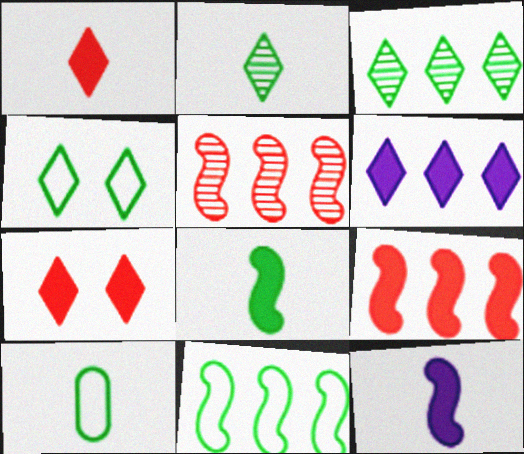[[2, 8, 10], 
[4, 10, 11]]